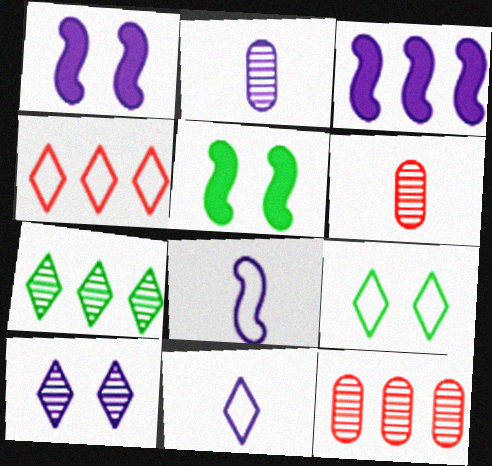[[2, 4, 5], 
[3, 6, 9], 
[4, 9, 11], 
[5, 11, 12]]